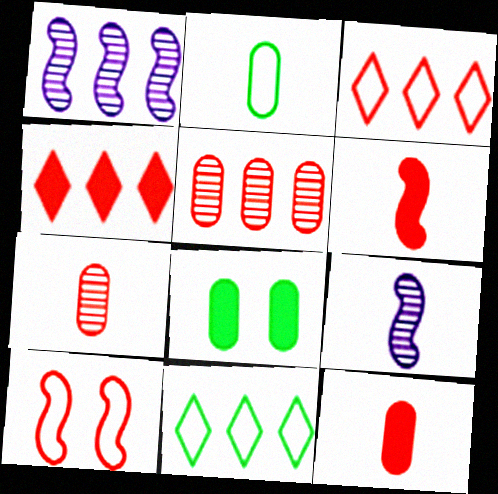[[3, 8, 9], 
[4, 7, 10]]